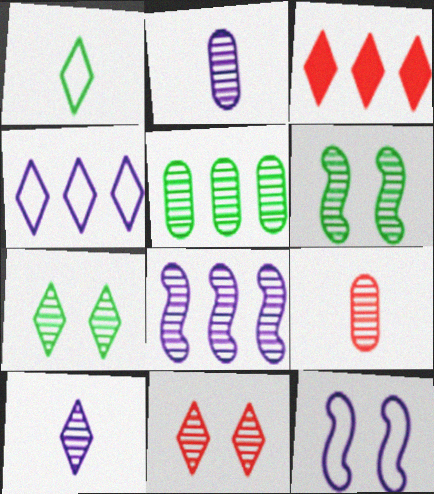[[7, 8, 9]]